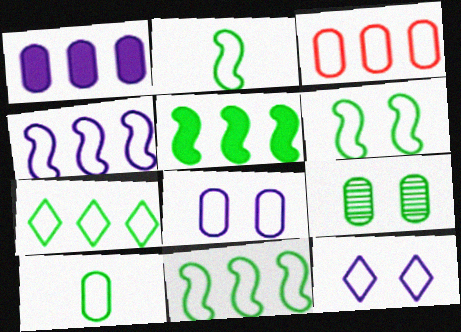[[2, 3, 12], 
[2, 6, 11], 
[3, 4, 7], 
[3, 8, 10], 
[6, 7, 10]]